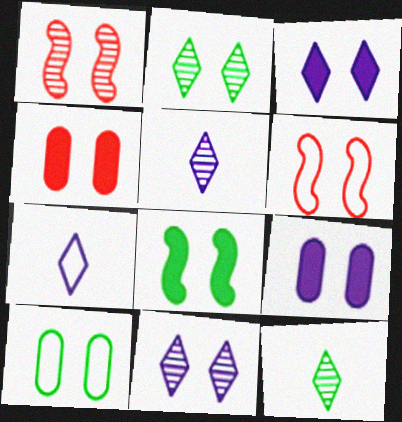[[1, 3, 10], 
[2, 6, 9], 
[2, 8, 10], 
[3, 4, 8]]